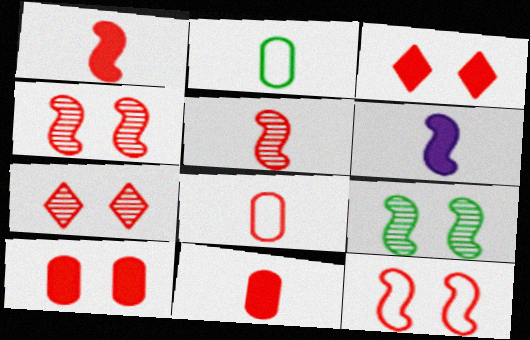[[7, 10, 12]]